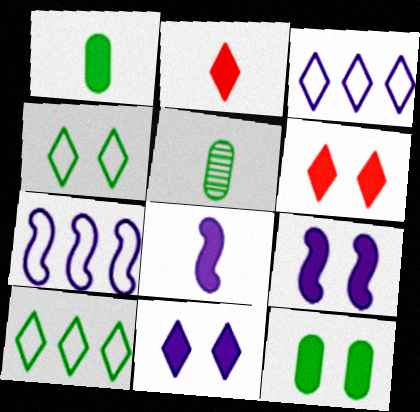[[1, 2, 8], 
[5, 6, 7], 
[6, 9, 12]]